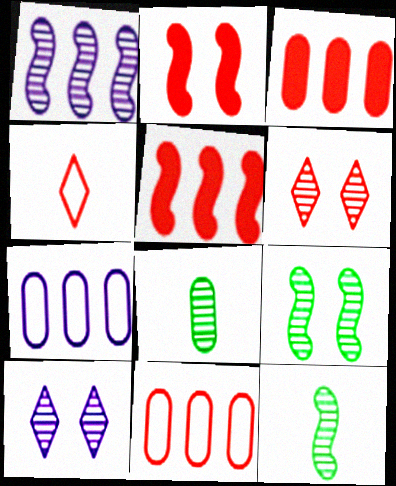[[1, 6, 8]]